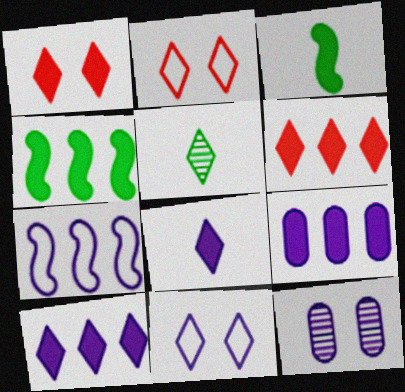[[1, 3, 9], 
[2, 5, 10], 
[4, 6, 9], 
[5, 6, 11], 
[7, 8, 12]]